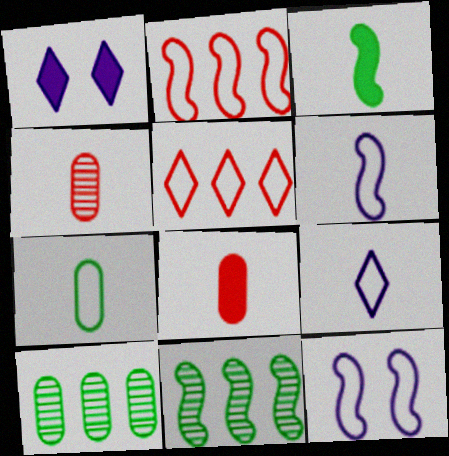[[3, 4, 9], 
[5, 7, 12]]